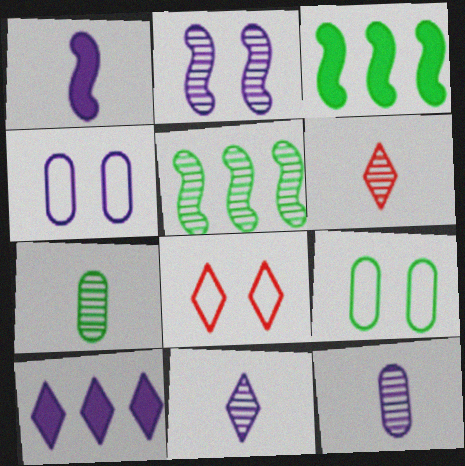[[3, 4, 6], 
[3, 8, 12]]